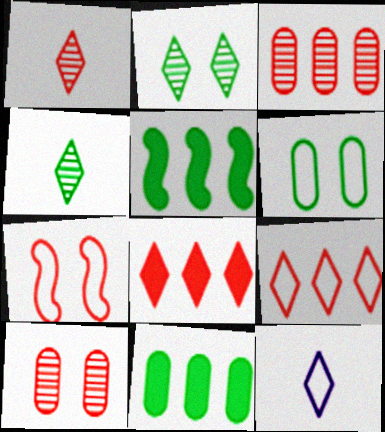[[2, 8, 12], 
[4, 5, 6], 
[5, 10, 12]]